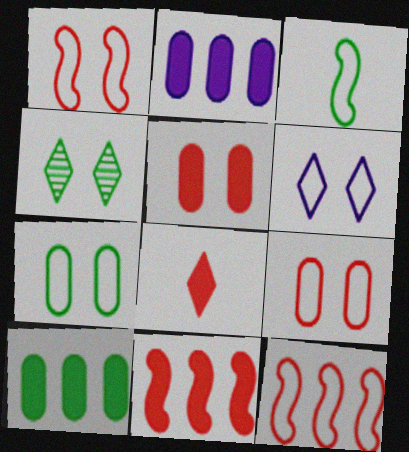[[1, 6, 7], 
[3, 4, 10], 
[5, 8, 11]]